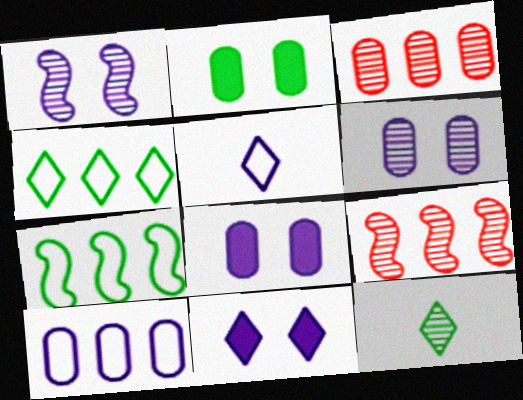[[1, 3, 12], 
[2, 5, 9], 
[2, 7, 12], 
[6, 9, 12]]